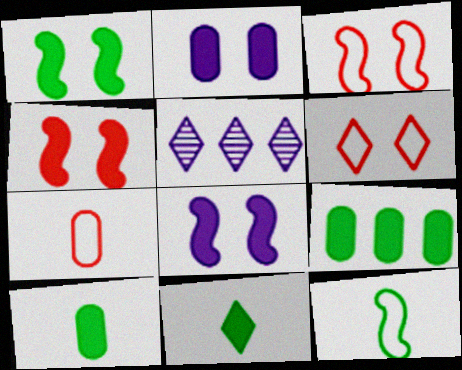[[1, 4, 8], 
[1, 5, 7], 
[1, 9, 11], 
[3, 5, 10], 
[5, 6, 11]]